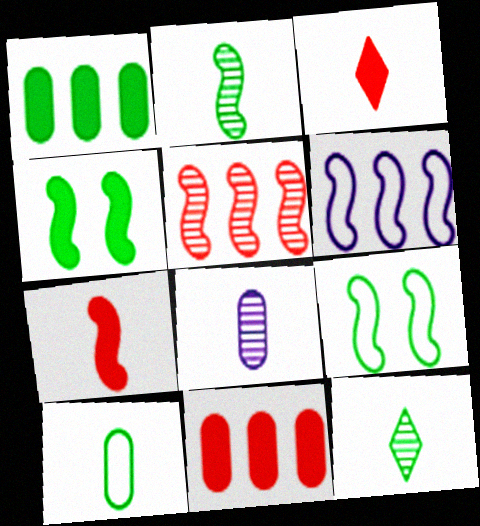[[1, 9, 12]]